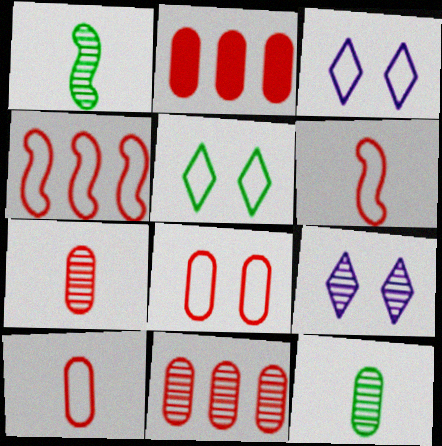[[1, 2, 3], 
[1, 9, 11], 
[2, 7, 8]]